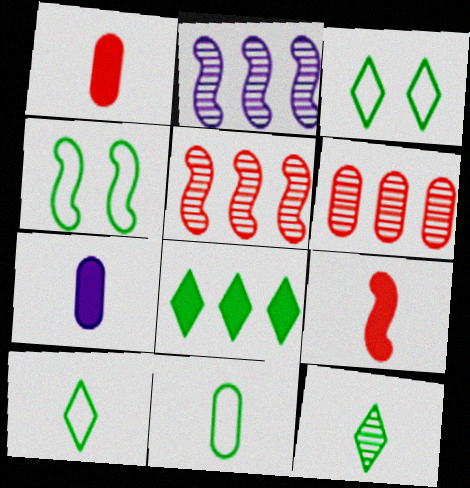[[1, 2, 3], 
[2, 4, 9], 
[3, 5, 7], 
[3, 8, 12]]